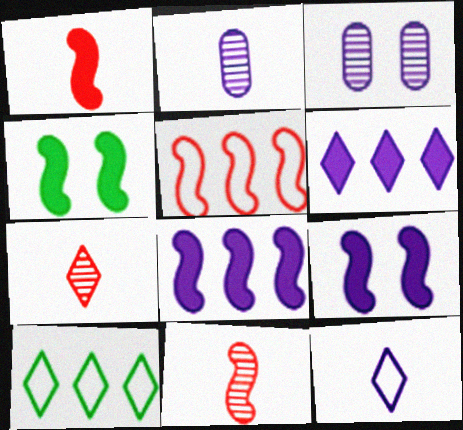[[1, 3, 10], 
[1, 4, 8], 
[3, 8, 12]]